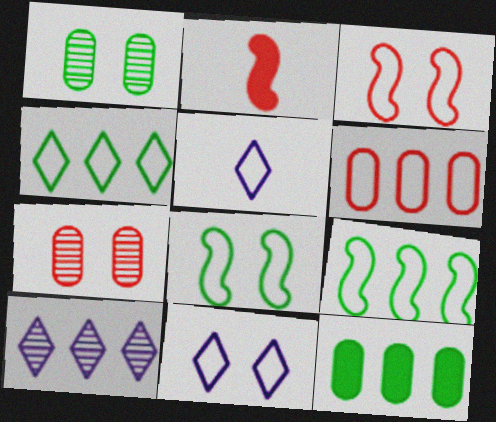[[5, 6, 8]]